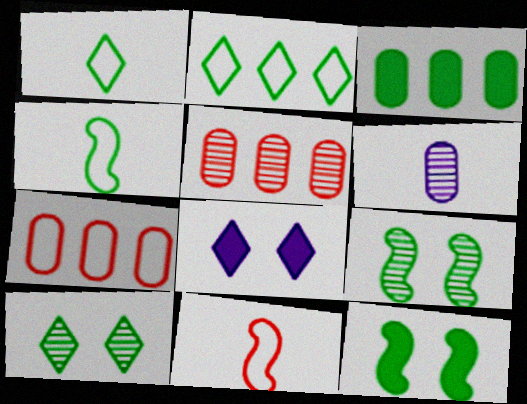[[1, 3, 9], 
[3, 4, 10], 
[4, 5, 8]]